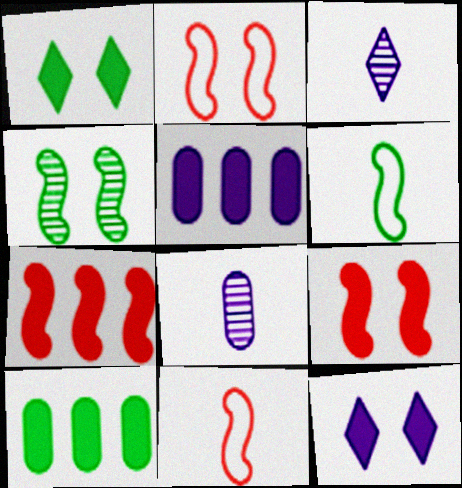[[2, 3, 10]]